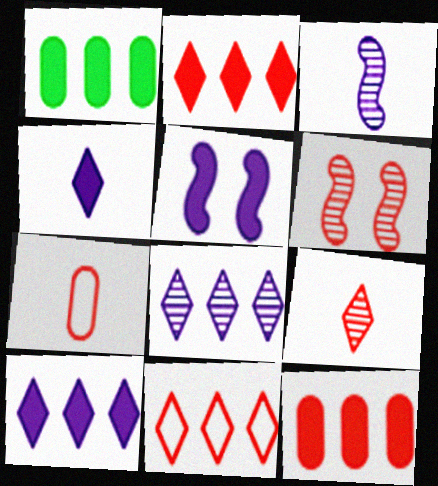[[2, 6, 7]]